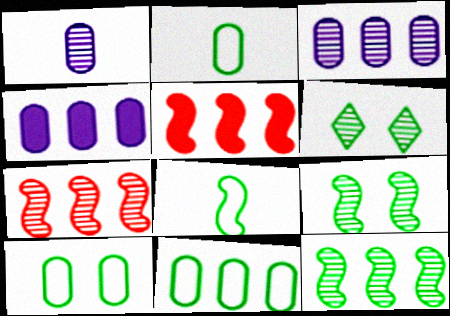[[1, 6, 7], 
[2, 10, 11]]